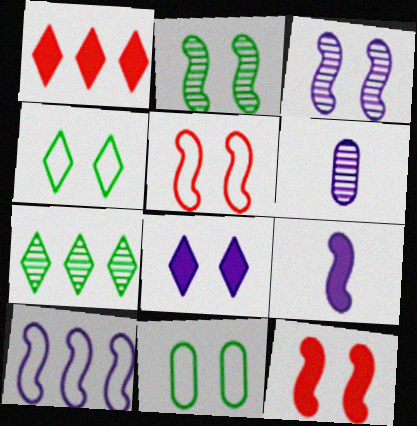[[3, 9, 10], 
[6, 8, 10]]